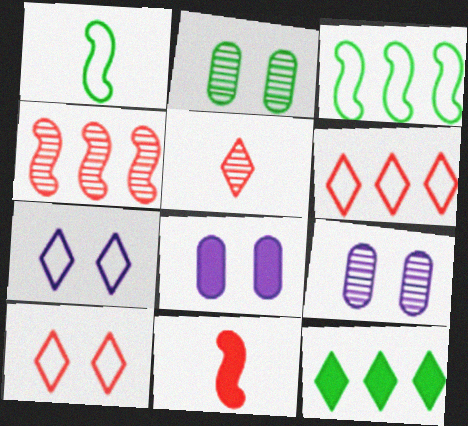[[1, 2, 12], 
[3, 5, 8], 
[5, 7, 12], 
[8, 11, 12]]